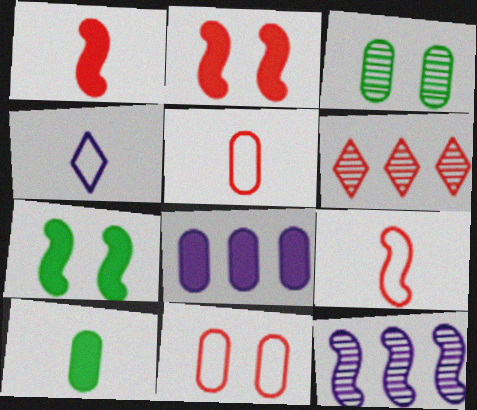[[1, 6, 11], 
[2, 5, 6], 
[3, 5, 8], 
[7, 9, 12]]